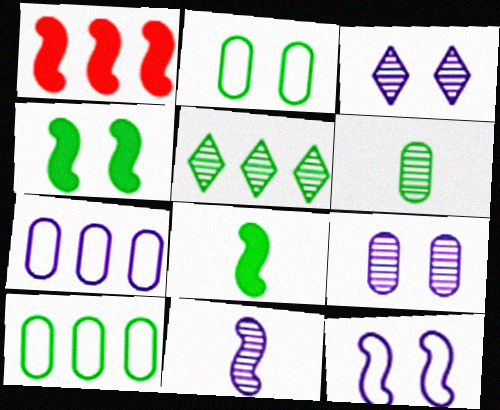[[1, 5, 7], 
[2, 5, 8]]